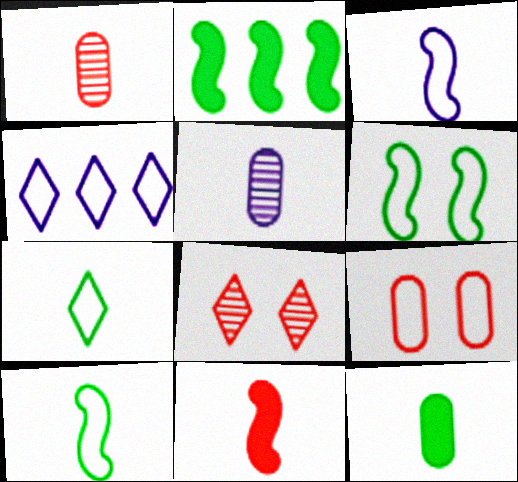[[4, 9, 10], 
[5, 7, 11]]